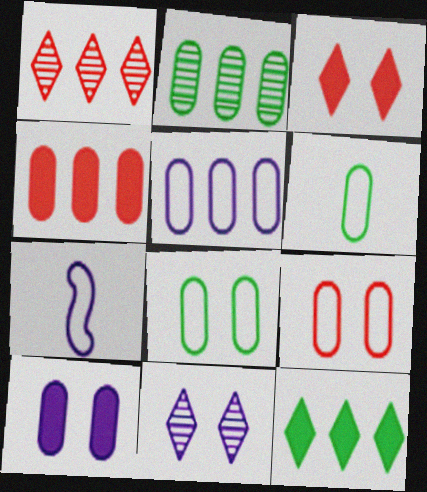[[2, 3, 7], 
[2, 4, 5], 
[5, 6, 9]]